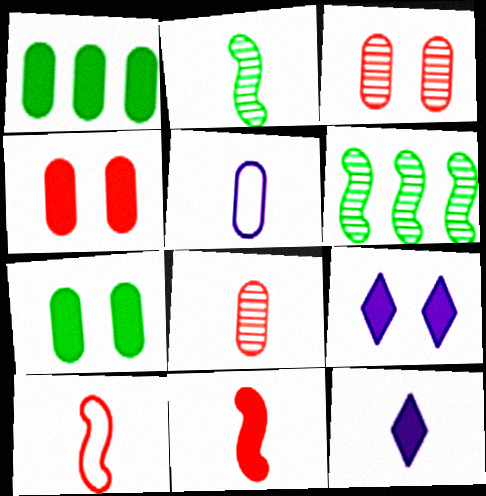[[1, 3, 5], 
[1, 9, 11]]